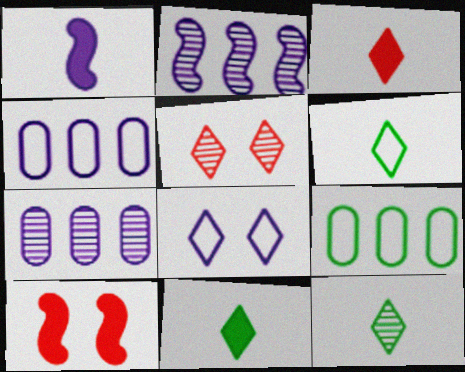[[1, 5, 9], 
[1, 7, 8], 
[4, 10, 12], 
[6, 7, 10], 
[6, 11, 12]]